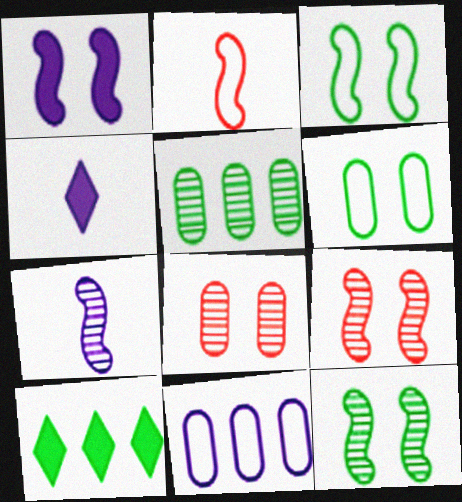[[1, 3, 9]]